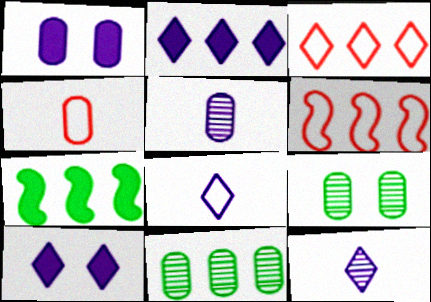[[1, 4, 11], 
[2, 6, 11]]